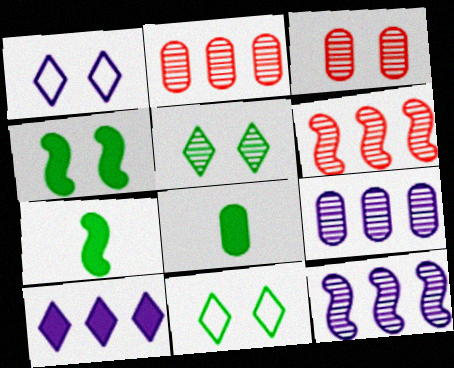[[1, 2, 7], 
[1, 3, 4], 
[1, 6, 8]]